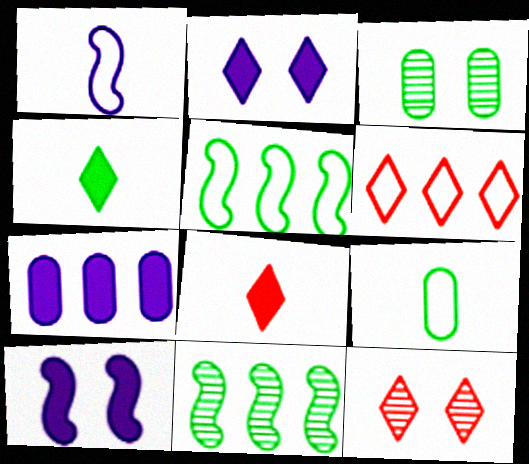[[3, 4, 5], 
[6, 7, 11], 
[6, 8, 12]]